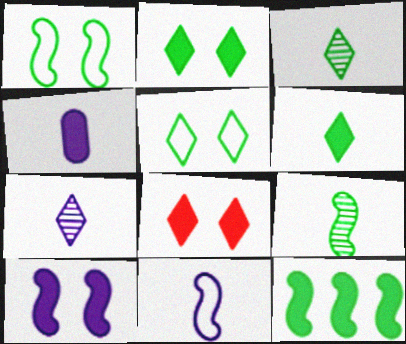[[1, 9, 12], 
[4, 7, 11], 
[4, 8, 12]]